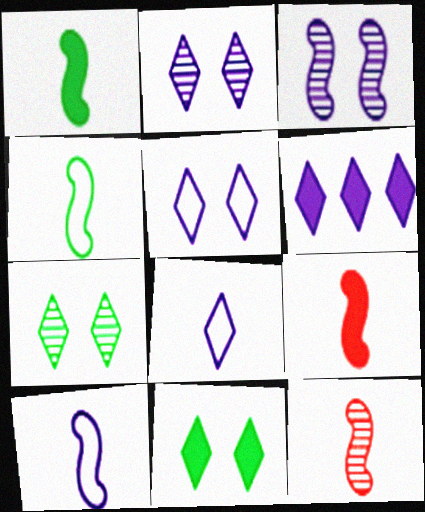[[1, 10, 12], 
[2, 6, 8]]